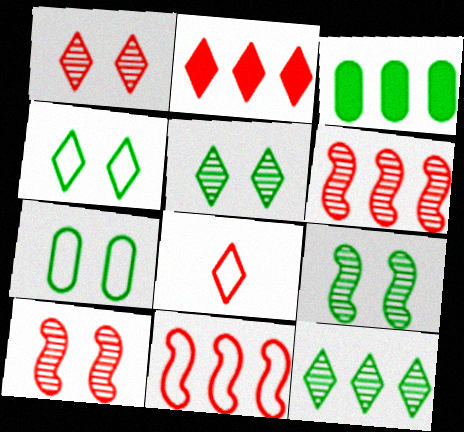[[1, 2, 8]]